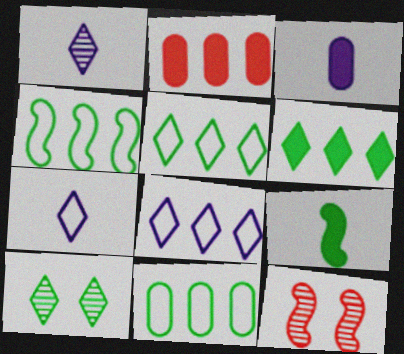[[3, 5, 12], 
[4, 5, 11], 
[9, 10, 11]]